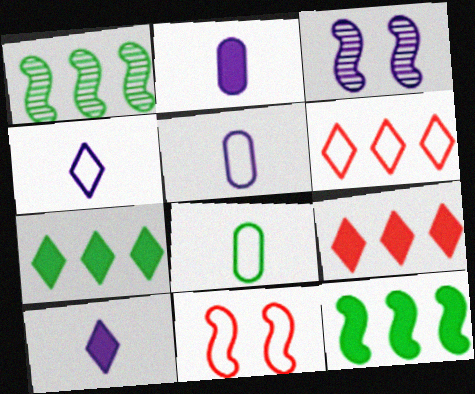[[3, 8, 9]]